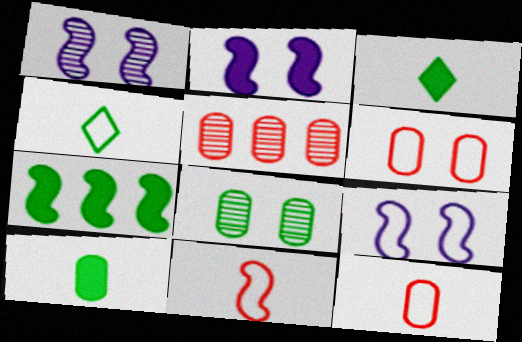[[1, 2, 9], 
[1, 7, 11], 
[2, 4, 5], 
[3, 5, 9], 
[4, 7, 8]]